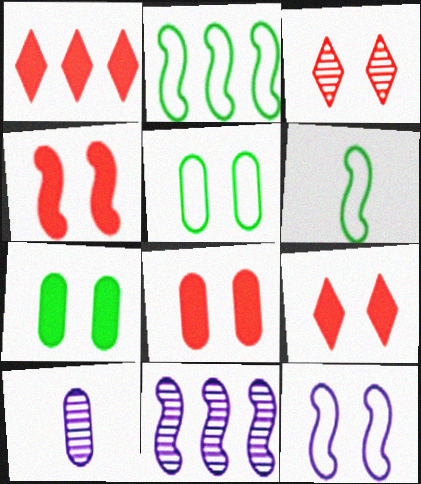[[2, 9, 10], 
[3, 7, 12], 
[4, 6, 11], 
[4, 8, 9]]